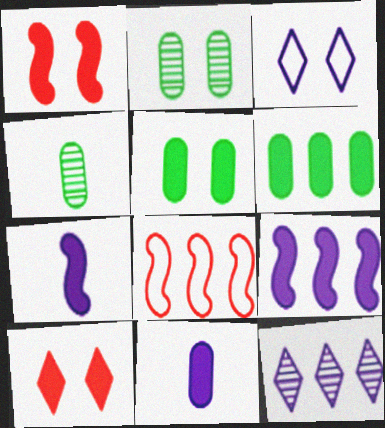[[1, 2, 3], 
[6, 7, 10], 
[6, 8, 12]]